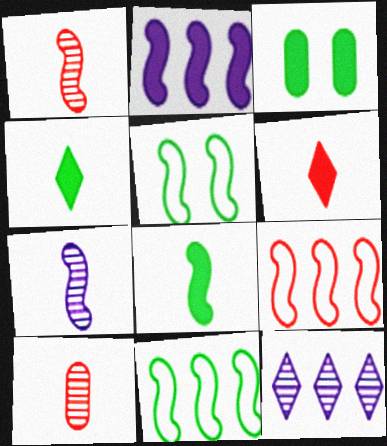[[1, 2, 5], 
[2, 3, 6]]